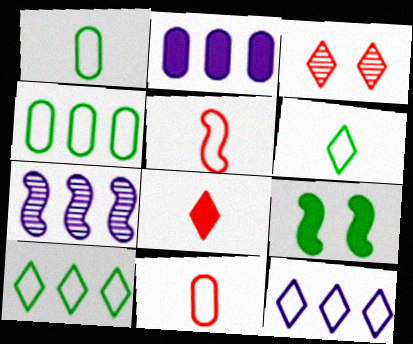[[2, 7, 12], 
[2, 8, 9], 
[5, 7, 9]]